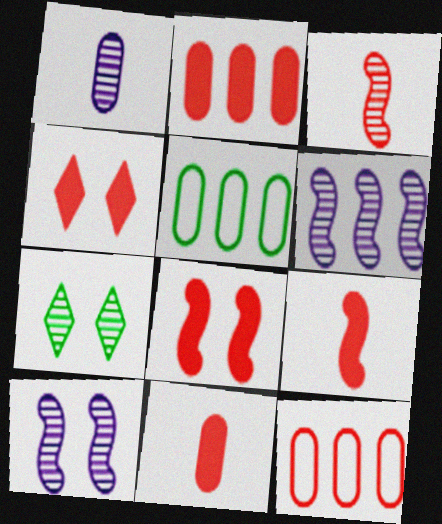[[2, 4, 9], 
[3, 4, 12]]